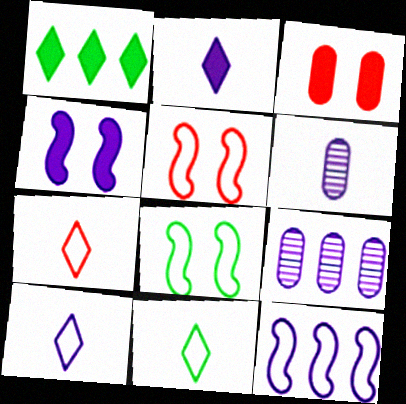[[1, 5, 6], 
[4, 9, 10], 
[7, 10, 11]]